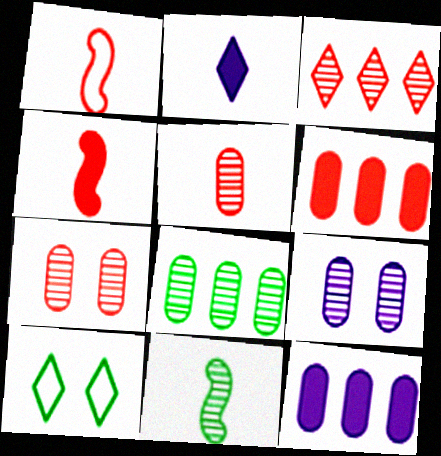[[2, 3, 10], 
[3, 9, 11], 
[5, 8, 9]]